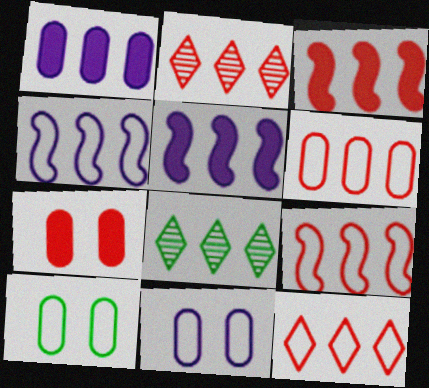[[1, 8, 9], 
[2, 3, 6], 
[5, 6, 8], 
[6, 9, 12]]